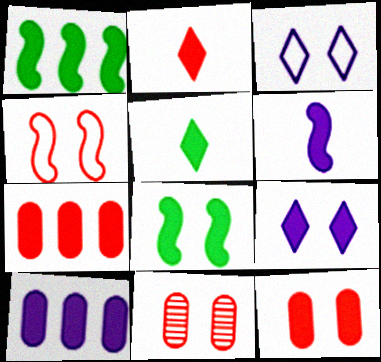[[2, 8, 10], 
[3, 8, 11], 
[6, 9, 10], 
[8, 9, 12]]